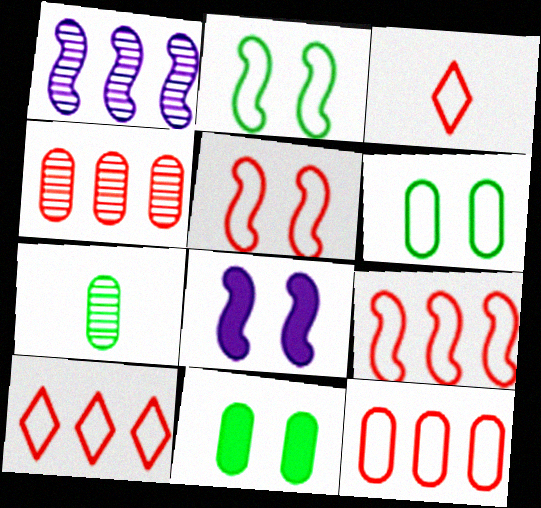[[1, 3, 11], 
[3, 5, 12], 
[7, 8, 10], 
[9, 10, 12]]